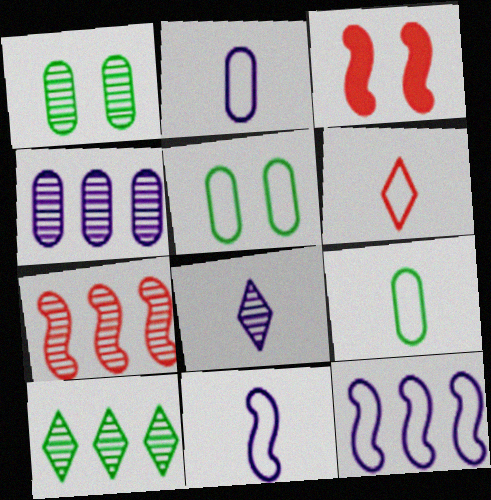[[1, 7, 8], 
[2, 3, 10], 
[4, 7, 10], 
[5, 6, 12], 
[6, 9, 11]]